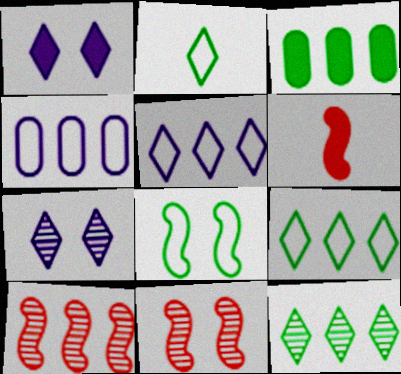[[1, 3, 6], 
[3, 5, 10]]